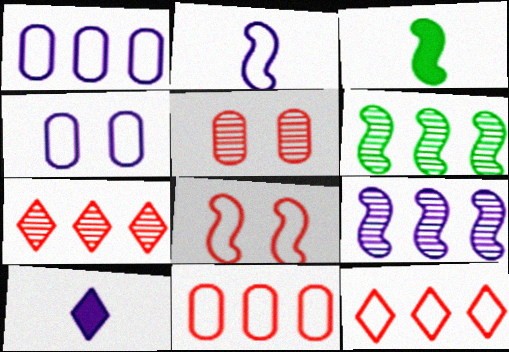[[3, 4, 7], 
[3, 8, 9], 
[4, 9, 10]]